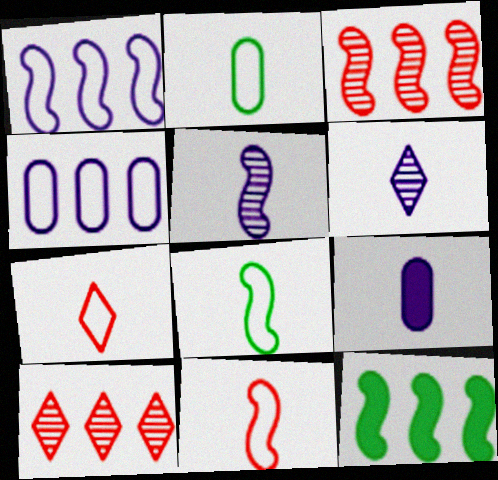[[1, 3, 12], 
[4, 10, 12]]